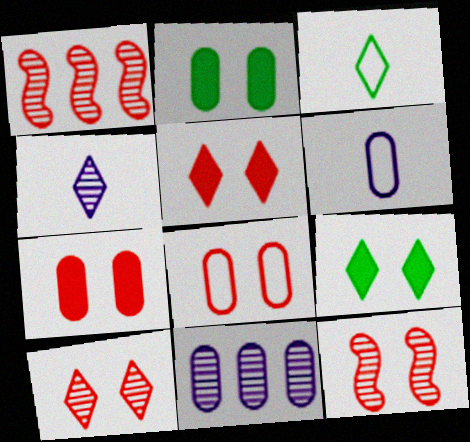[[1, 6, 9], 
[5, 8, 12]]